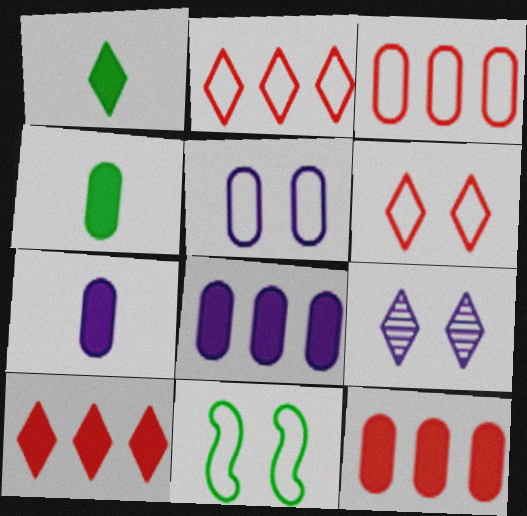[[1, 2, 9], 
[5, 6, 11]]